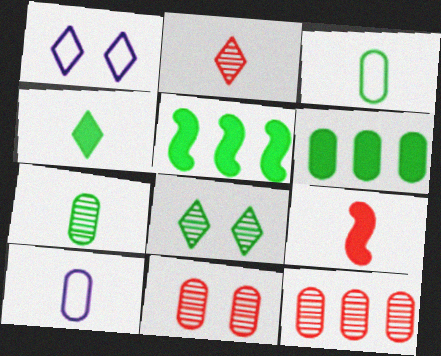[[3, 5, 8], 
[6, 10, 11]]